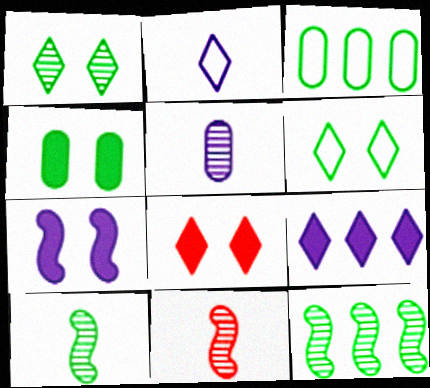[[4, 7, 8]]